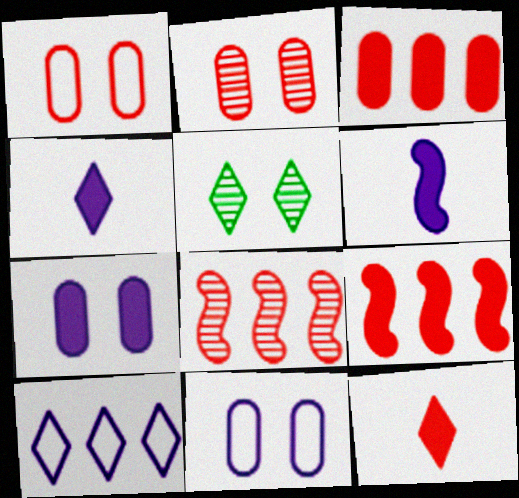[[1, 8, 12], 
[5, 10, 12]]